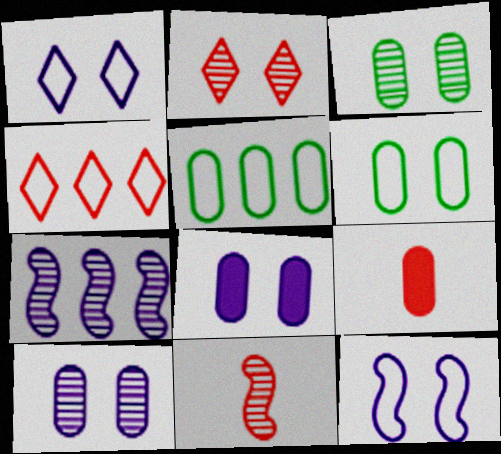[[5, 9, 10]]